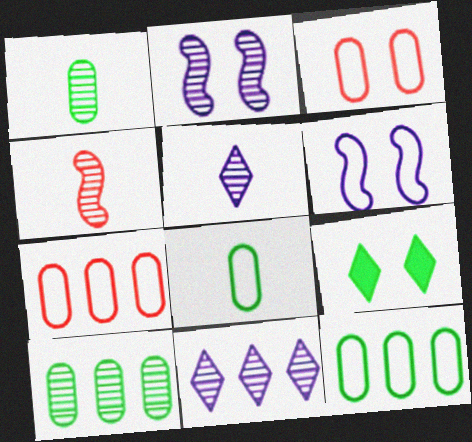[[1, 4, 5], 
[2, 3, 9]]